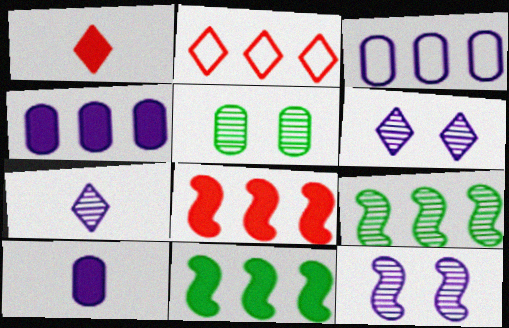[[2, 4, 9]]